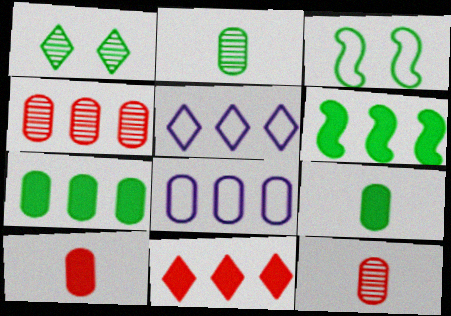[[4, 5, 6], 
[4, 7, 8]]